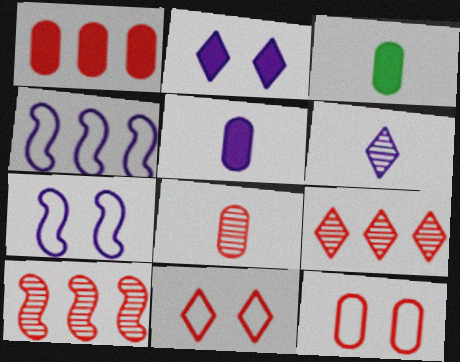[[1, 8, 12], 
[3, 7, 9]]